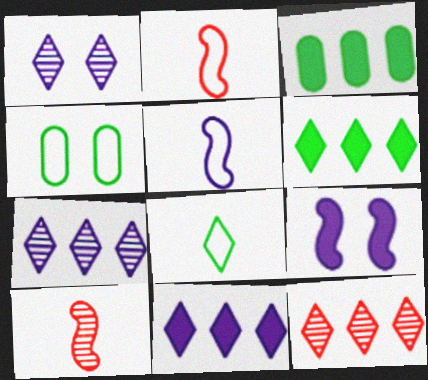[[1, 2, 3], 
[4, 10, 11]]